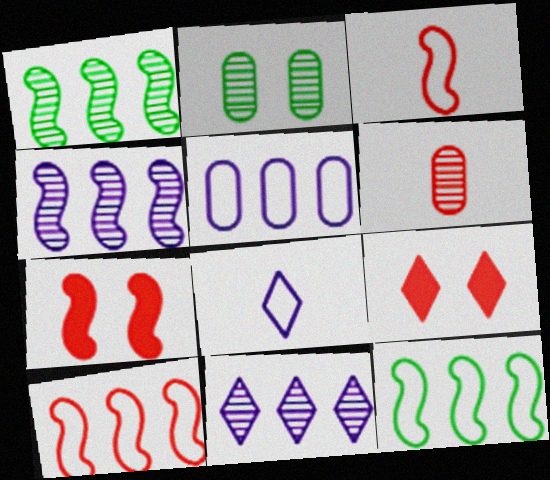[[6, 9, 10]]